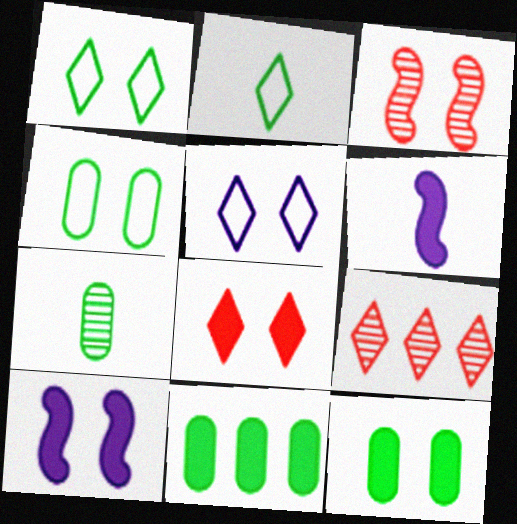[[3, 5, 12], 
[4, 6, 9], 
[4, 7, 11], 
[6, 8, 11], 
[8, 10, 12]]